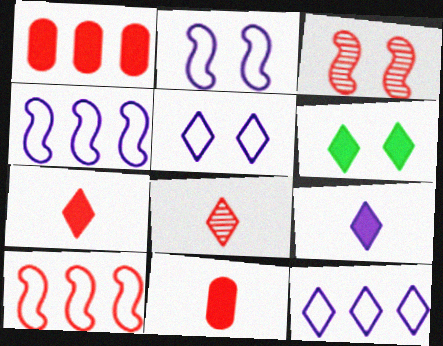[[6, 8, 12]]